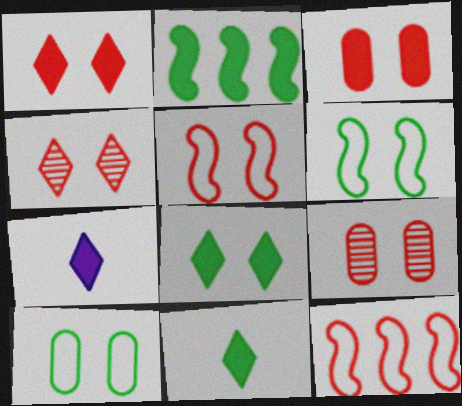[[1, 5, 9], 
[2, 3, 7], 
[3, 4, 5]]